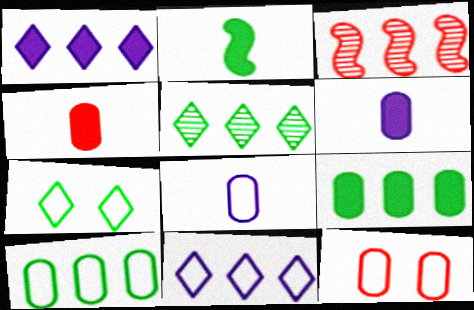[[1, 3, 10], 
[3, 6, 7], 
[3, 9, 11], 
[8, 10, 12]]